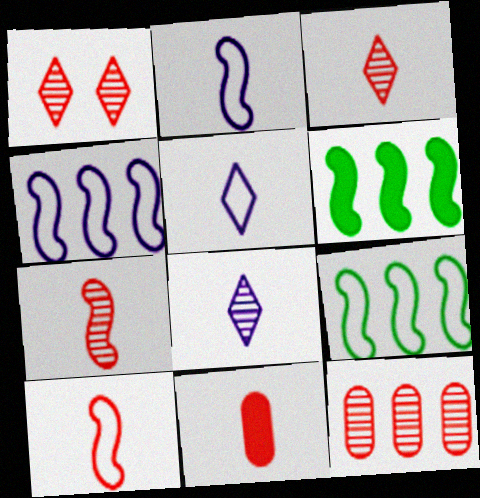[[1, 7, 12], 
[3, 10, 11]]